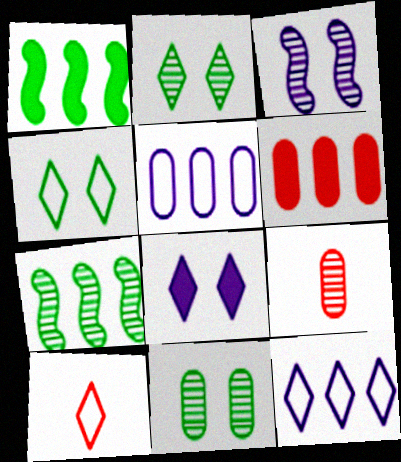[[4, 10, 12], 
[6, 7, 12]]